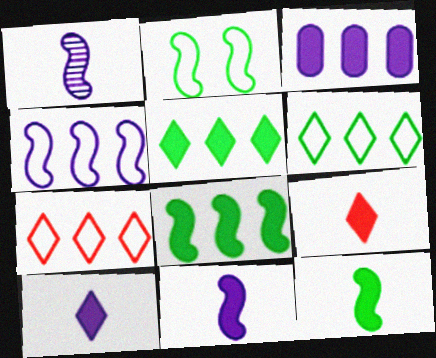[]